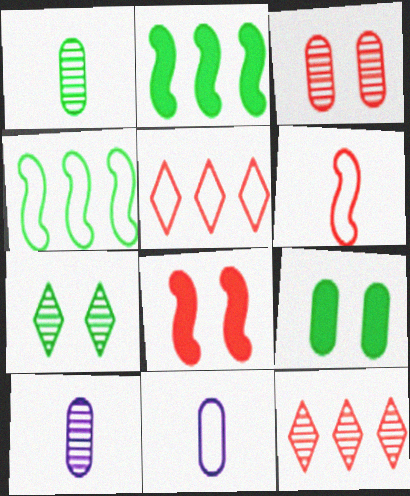[]